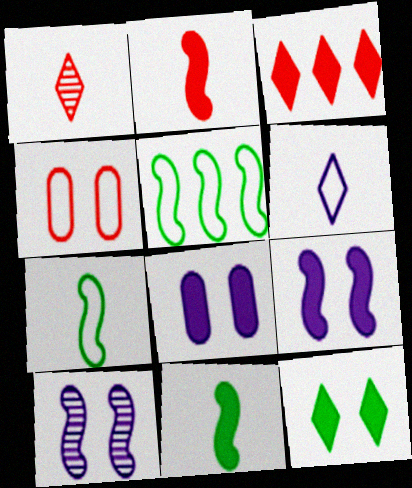[[1, 5, 8], 
[2, 5, 10], 
[3, 8, 11], 
[4, 5, 6], 
[4, 10, 12]]